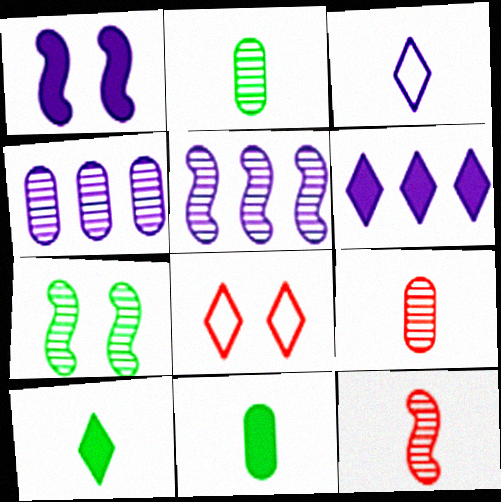[[1, 3, 4], 
[3, 11, 12], 
[5, 7, 12], 
[5, 8, 11]]